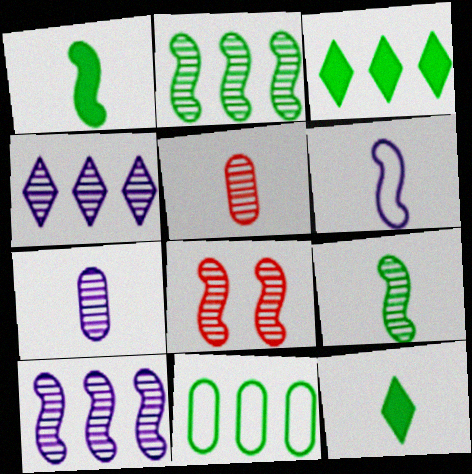[[2, 3, 11], 
[5, 6, 12], 
[8, 9, 10]]